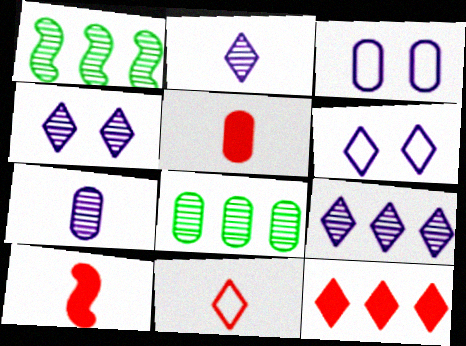[[1, 5, 6], 
[2, 4, 9], 
[3, 5, 8], 
[6, 8, 10]]